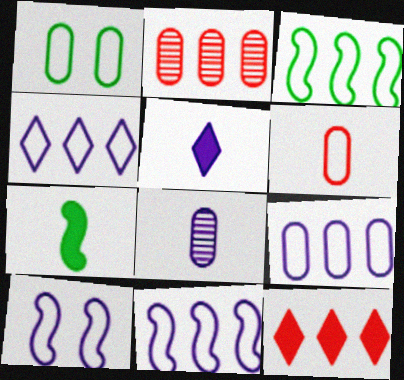[[1, 6, 9], 
[4, 9, 11]]